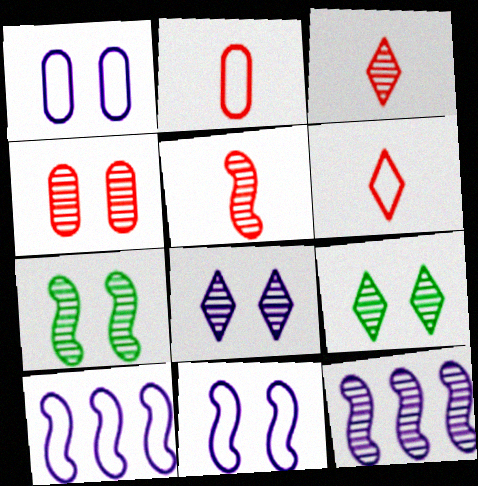[[4, 7, 8], 
[5, 7, 12]]